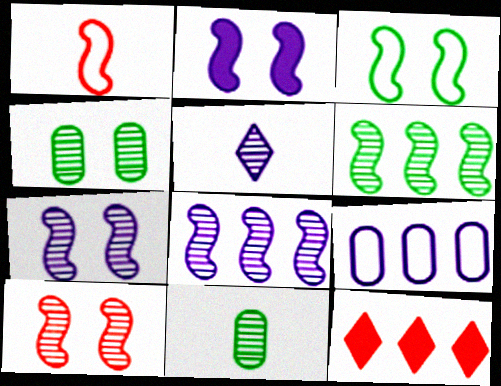[[1, 2, 6], 
[2, 3, 10], 
[2, 5, 9], 
[6, 9, 12]]